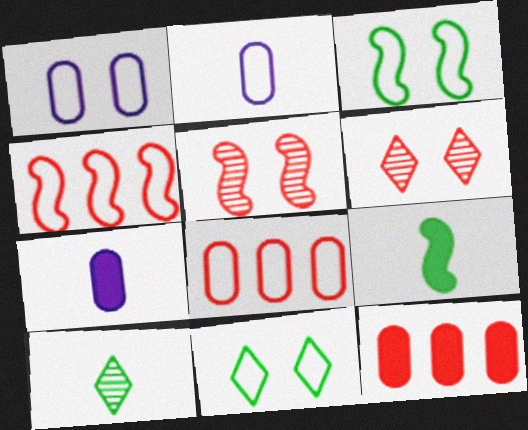[[2, 4, 11]]